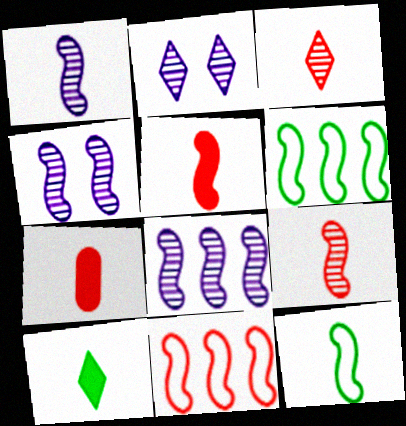[[1, 4, 8], 
[1, 5, 12], 
[2, 6, 7], 
[4, 5, 6]]